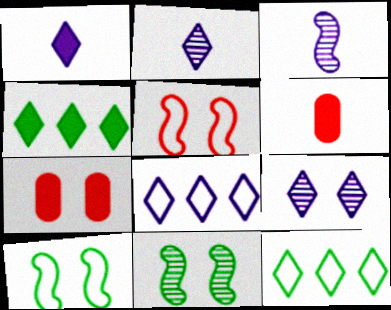[[1, 8, 9], 
[3, 7, 12], 
[6, 8, 11], 
[7, 9, 10]]